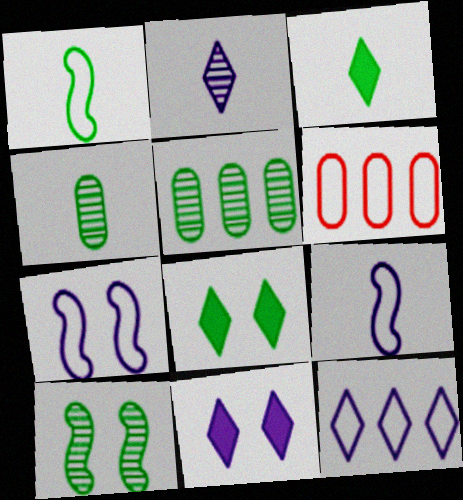[[1, 3, 4], 
[1, 5, 8], 
[2, 11, 12]]